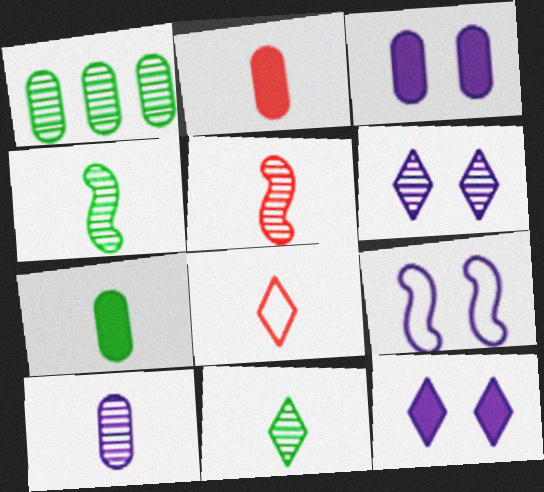[[1, 5, 6], 
[2, 5, 8], 
[3, 6, 9], 
[5, 10, 11]]